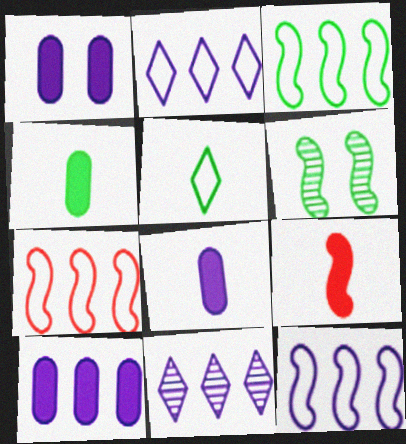[[1, 8, 10], 
[3, 7, 12], 
[6, 9, 12], 
[10, 11, 12]]